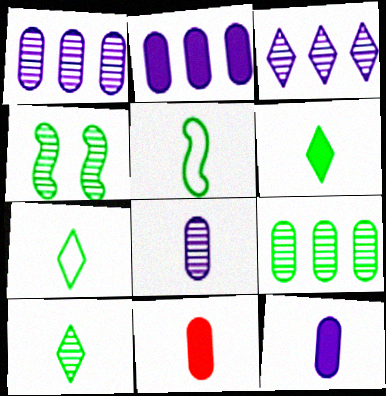[[4, 9, 10], 
[6, 7, 10]]